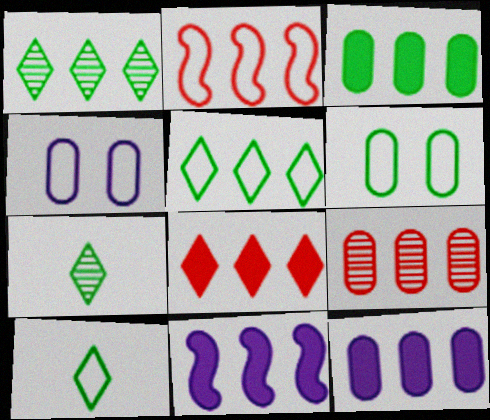[[1, 2, 12], 
[2, 4, 10], 
[2, 8, 9], 
[3, 8, 11], 
[5, 9, 11]]